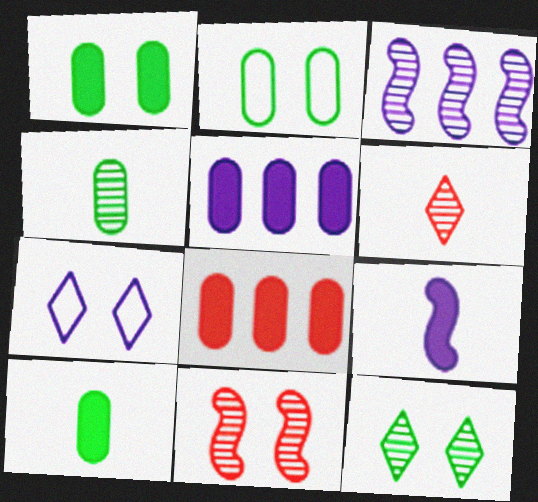[[1, 7, 11]]